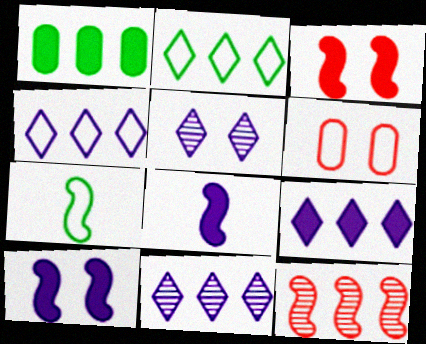[[1, 4, 12], 
[4, 6, 7], 
[4, 9, 11], 
[7, 10, 12]]